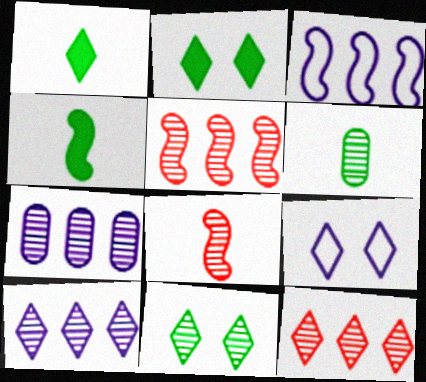[[1, 9, 12], 
[7, 8, 11]]